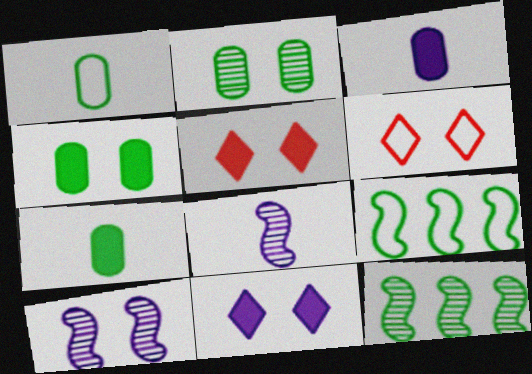[[3, 6, 12], 
[4, 6, 10]]